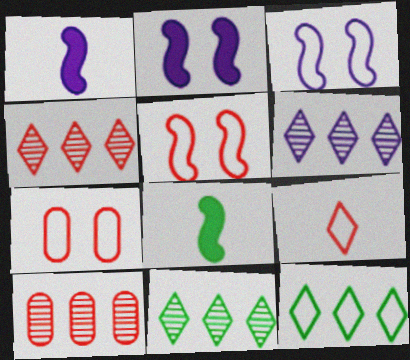[[1, 7, 11], 
[4, 6, 11], 
[6, 7, 8]]